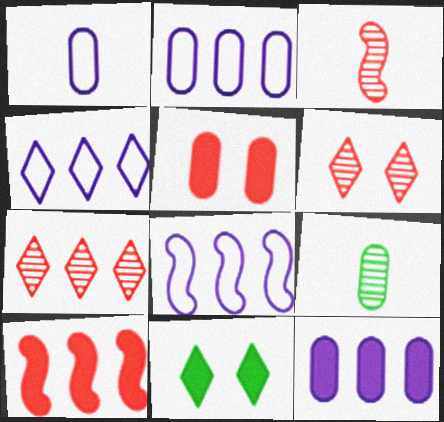[[2, 3, 11], 
[2, 4, 8], 
[2, 5, 9]]